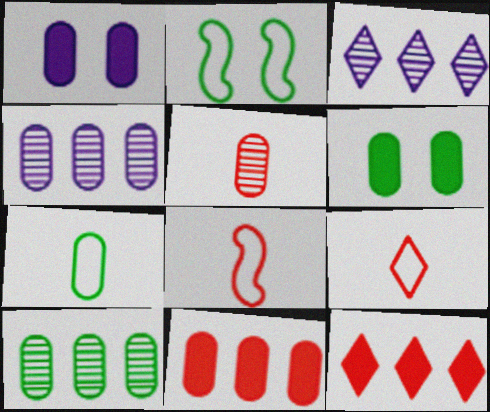[[3, 6, 8], 
[6, 7, 10]]